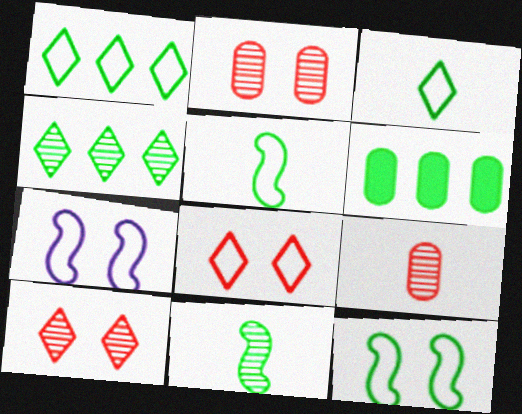[]